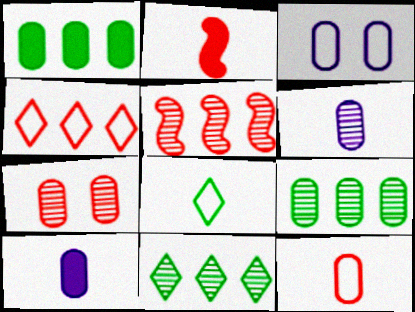[[2, 3, 11], 
[2, 4, 7], 
[2, 6, 8], 
[6, 7, 9]]